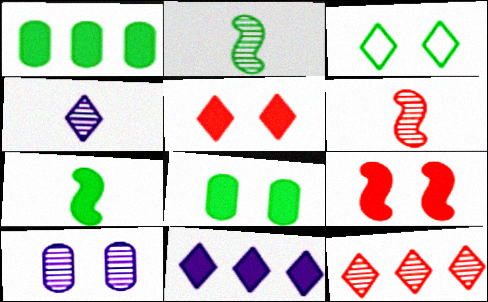[[1, 2, 3], 
[2, 10, 12], 
[3, 9, 10]]